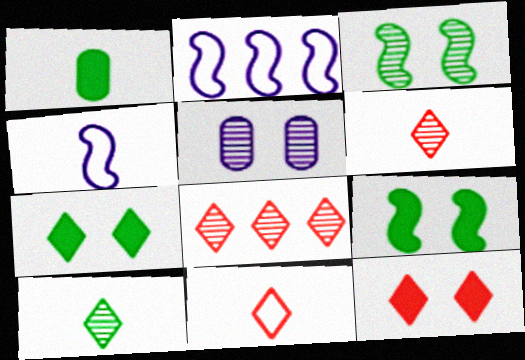[[1, 4, 6], 
[8, 11, 12]]